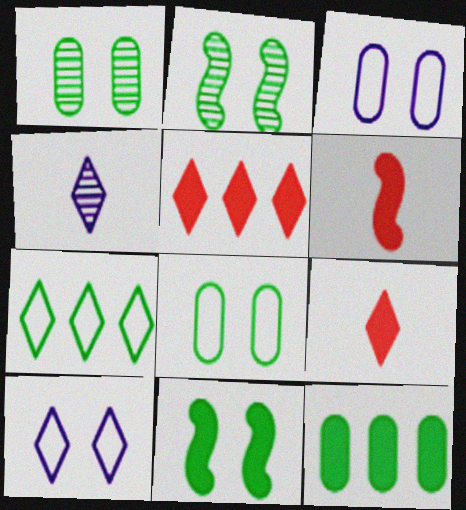[]